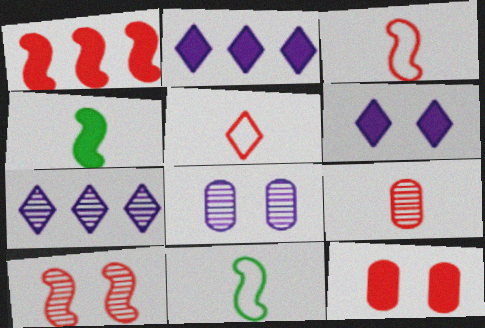[[1, 3, 10], 
[2, 4, 12], 
[7, 11, 12]]